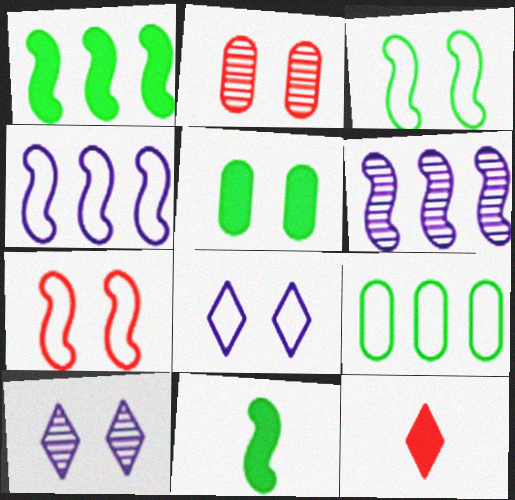[[5, 7, 10], 
[6, 7, 11]]